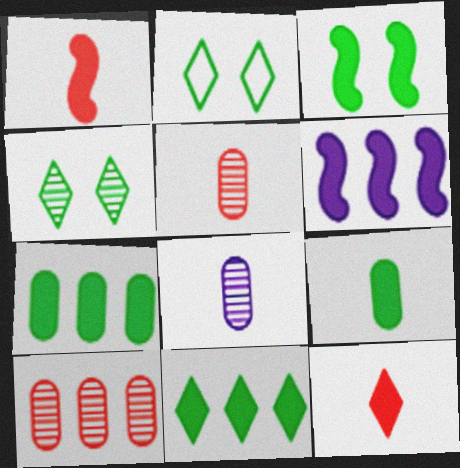[[1, 3, 6], 
[2, 5, 6], 
[3, 9, 11]]